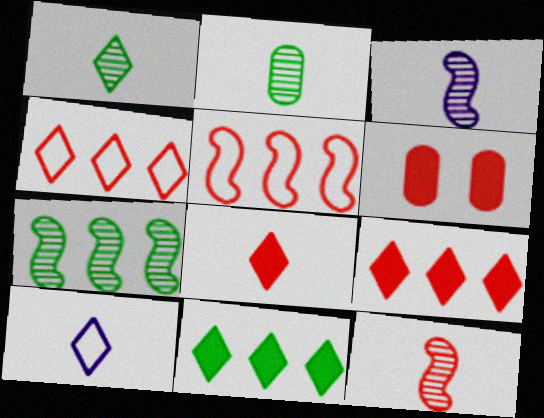[[1, 8, 10], 
[4, 6, 12], 
[6, 7, 10]]